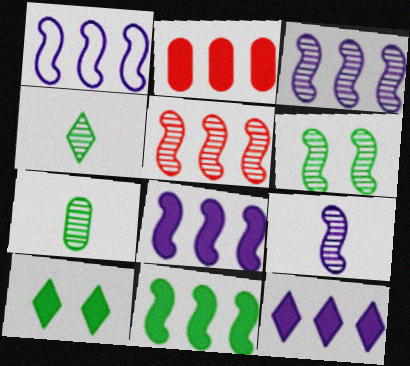[[1, 3, 8], 
[1, 5, 11], 
[2, 11, 12], 
[5, 6, 9]]